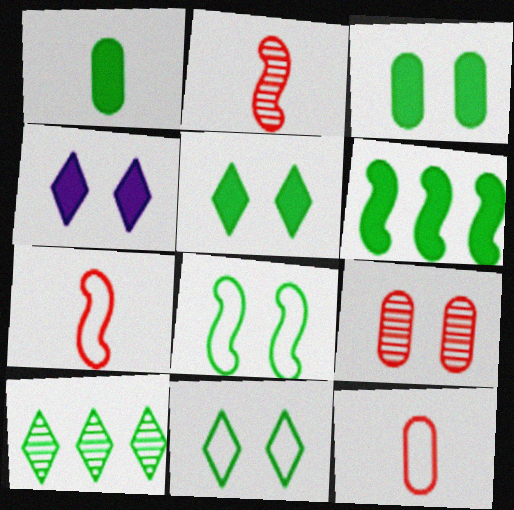[[1, 5, 6], 
[1, 8, 10], 
[4, 8, 9]]